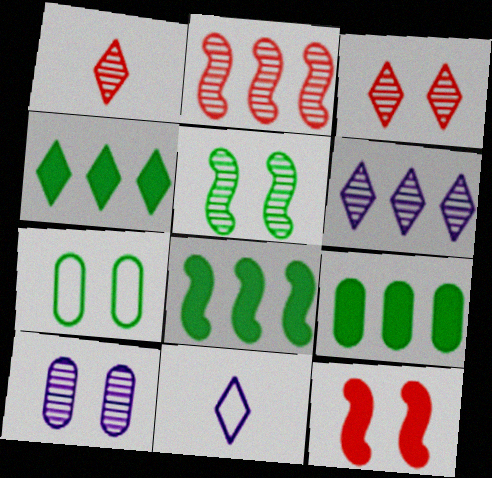[[3, 4, 11], 
[3, 5, 10], 
[4, 8, 9]]